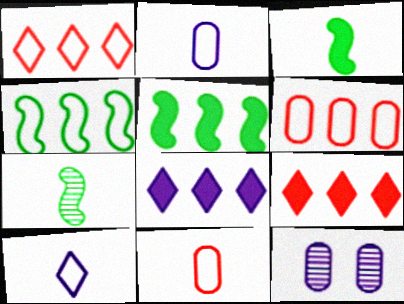[[1, 3, 12]]